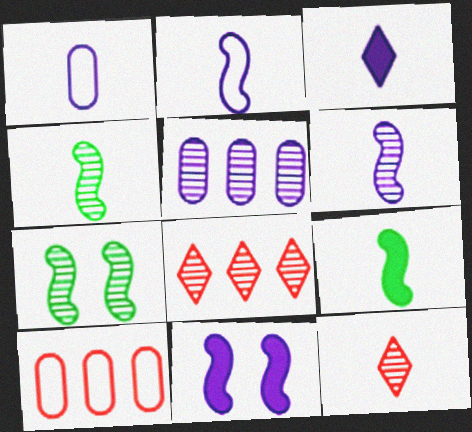[[1, 3, 6], 
[1, 9, 12], 
[3, 7, 10], 
[5, 7, 12]]